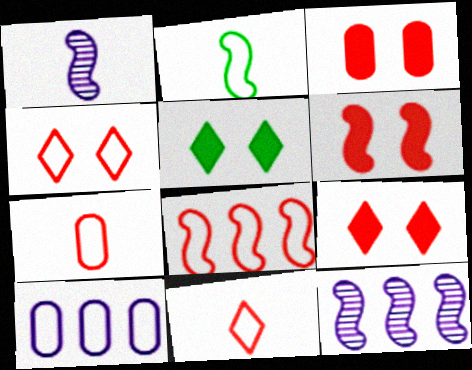[[2, 4, 10], 
[2, 6, 12], 
[3, 6, 9], 
[4, 7, 8], 
[5, 7, 12]]